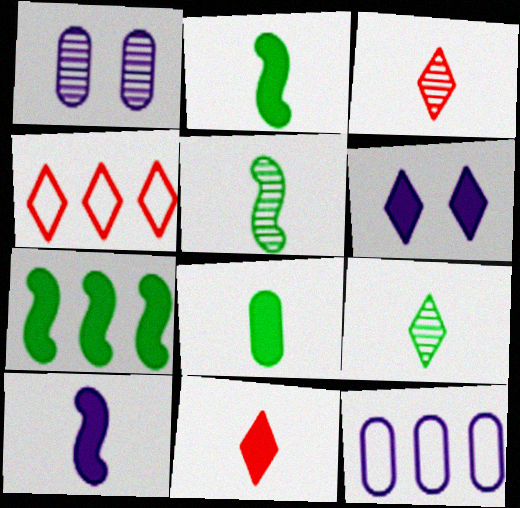[[1, 2, 4], 
[4, 6, 9], 
[8, 10, 11]]